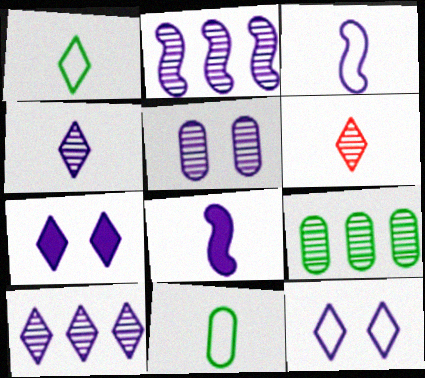[[2, 4, 5], 
[6, 8, 11]]